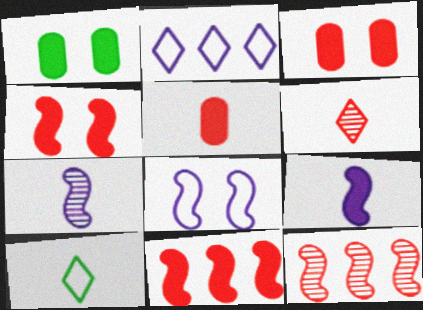[[5, 7, 10]]